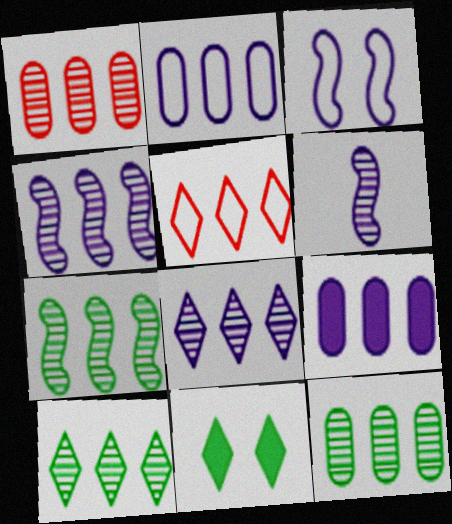[[1, 4, 10], 
[1, 7, 8], 
[5, 7, 9], 
[7, 10, 12]]